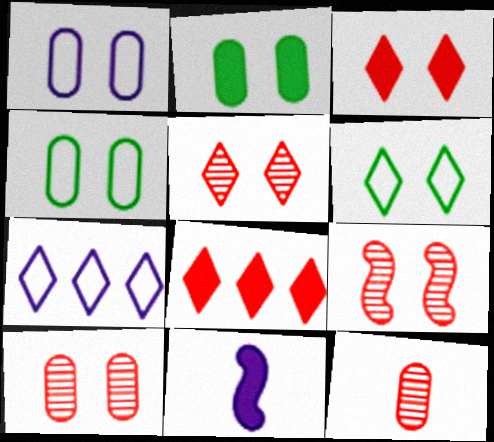[[1, 2, 10], 
[2, 8, 11], 
[5, 9, 10]]